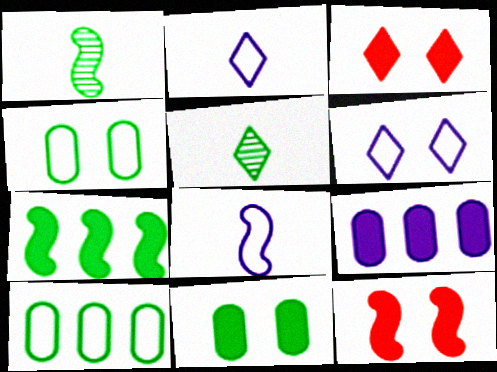[[4, 5, 7]]